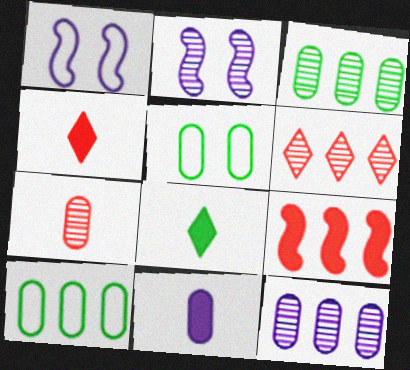[[1, 3, 4], 
[2, 4, 10]]